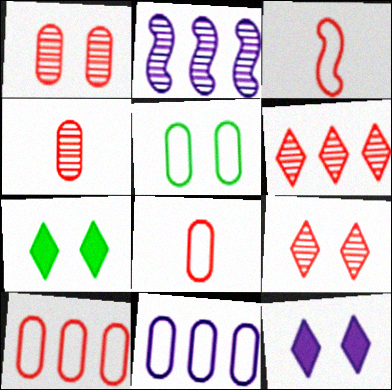[[2, 7, 8], 
[5, 8, 11]]